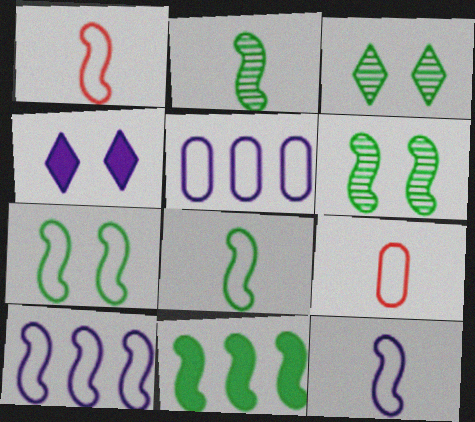[[1, 7, 10], 
[1, 8, 12], 
[2, 7, 11], 
[6, 8, 11]]